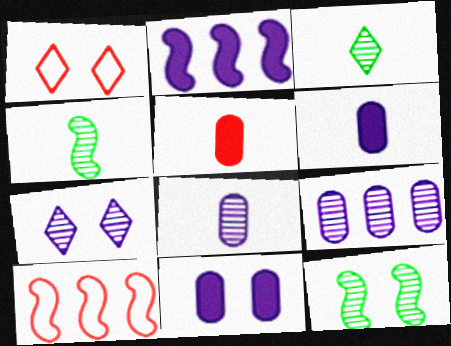[[1, 11, 12], 
[3, 10, 11]]